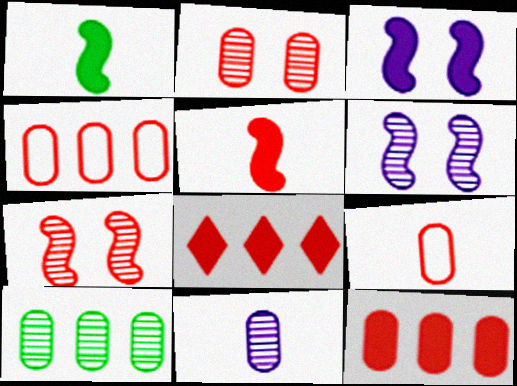[[2, 9, 12], 
[2, 10, 11], 
[7, 8, 9]]